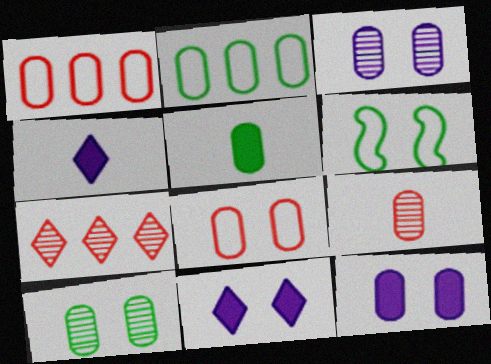[[1, 3, 5], 
[2, 5, 10], 
[2, 9, 12], 
[8, 10, 12]]